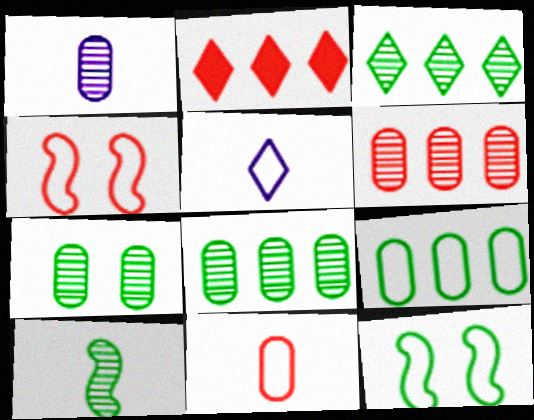[[1, 2, 12], 
[1, 6, 7], 
[3, 7, 10], 
[4, 5, 9]]